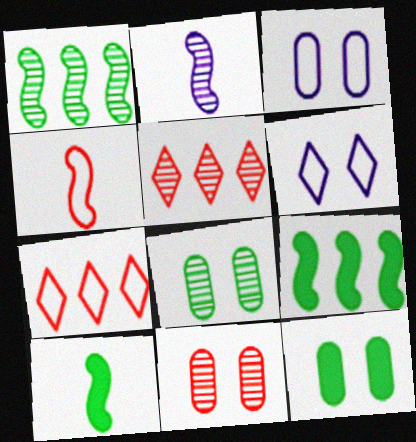[[2, 4, 10], 
[2, 5, 8], 
[2, 7, 12], 
[3, 5, 10], 
[3, 11, 12]]